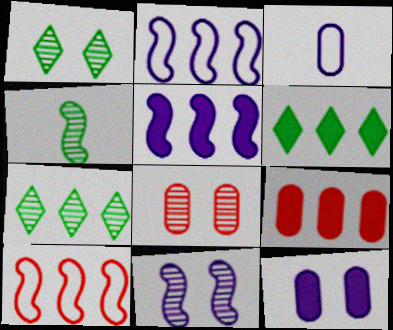[[1, 8, 11], 
[2, 7, 9], 
[5, 6, 9]]